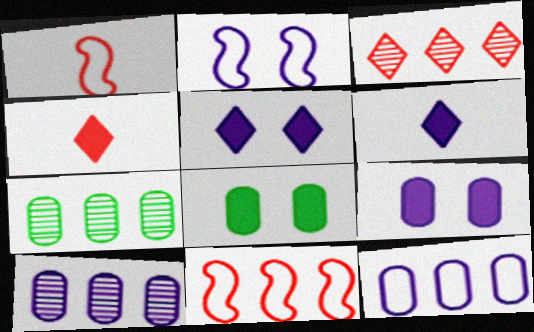[[1, 5, 7], 
[2, 4, 7], 
[2, 6, 10]]